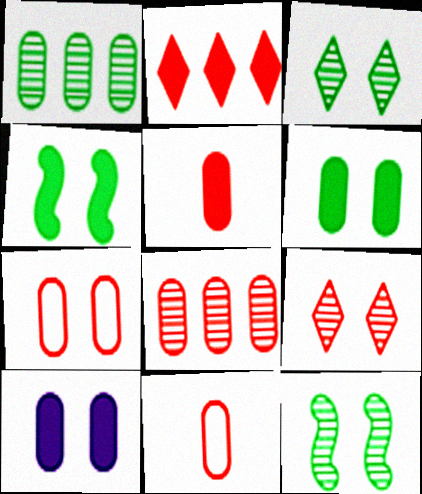[[1, 10, 11], 
[5, 7, 8]]